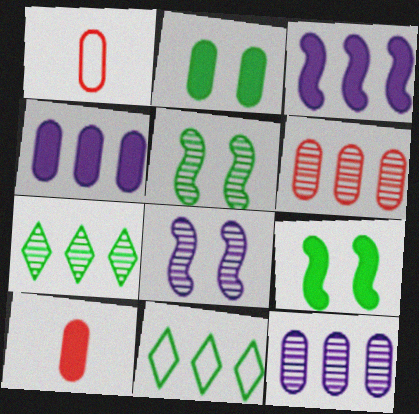[[1, 2, 12], 
[2, 4, 10], 
[3, 6, 11], 
[8, 10, 11]]